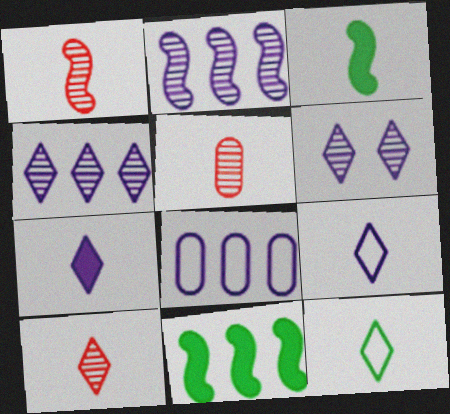[[1, 5, 10], 
[3, 5, 9], 
[7, 10, 12]]